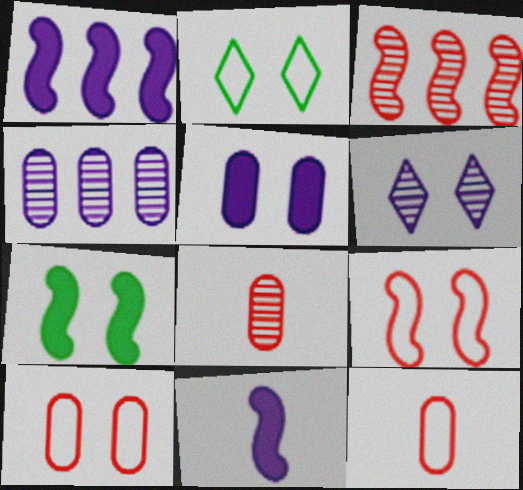[[1, 2, 8], 
[6, 7, 10]]